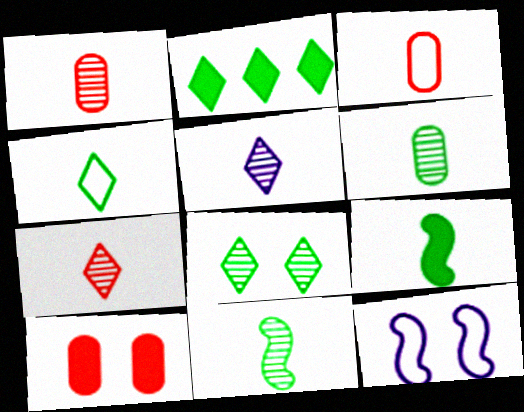[[1, 2, 12], 
[1, 5, 11], 
[2, 4, 8], 
[3, 5, 9], 
[4, 6, 9], 
[8, 10, 12]]